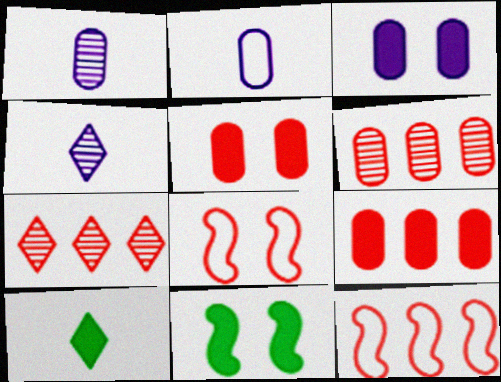[[2, 7, 11], 
[7, 9, 12]]